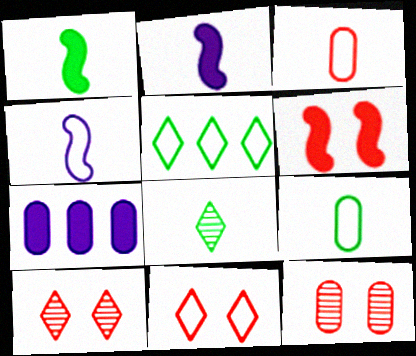[[1, 8, 9], 
[2, 3, 8], 
[2, 5, 12], 
[6, 11, 12], 
[7, 9, 12]]